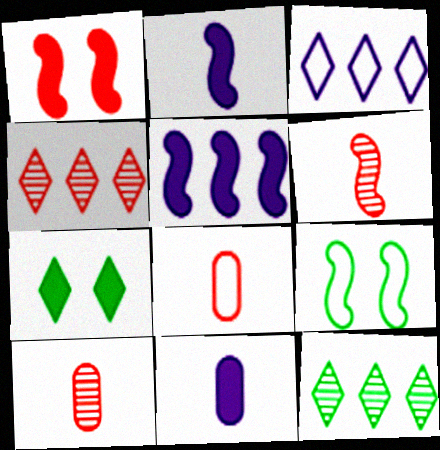[[1, 4, 8], 
[3, 8, 9], 
[4, 9, 11], 
[5, 6, 9]]